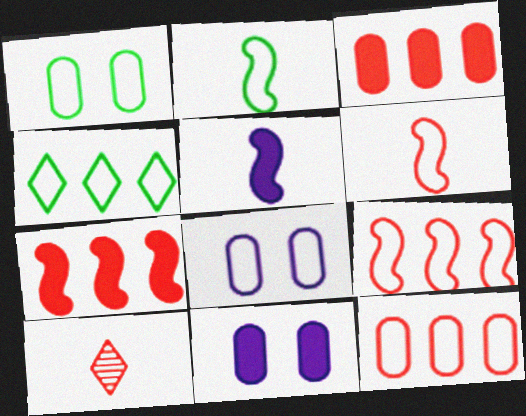[[1, 2, 4], 
[4, 6, 8]]